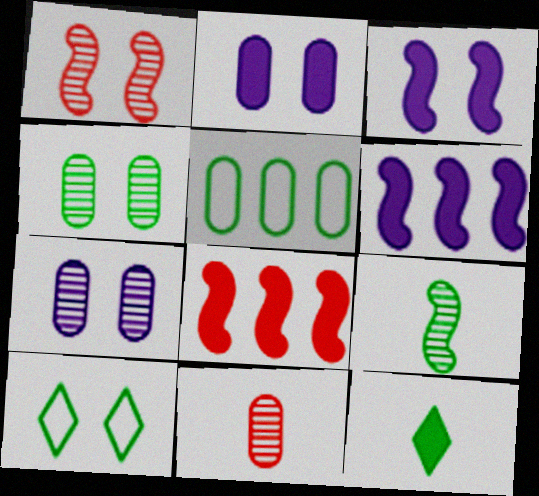[[1, 2, 10], 
[2, 5, 11], 
[2, 8, 12], 
[6, 10, 11]]